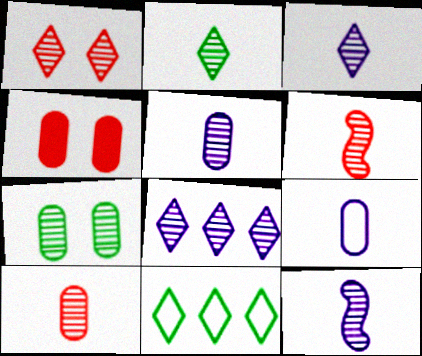[[1, 2, 8], 
[2, 5, 6], 
[2, 10, 12], 
[3, 5, 12], 
[4, 11, 12], 
[6, 7, 8]]